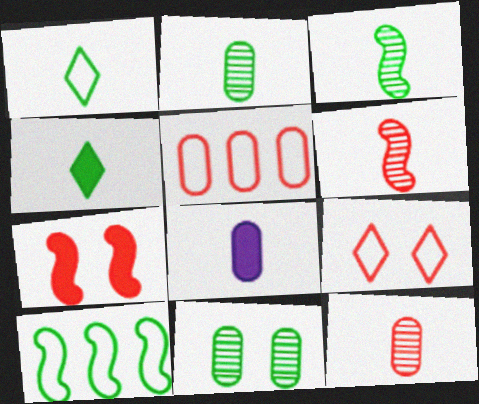[[1, 6, 8], 
[4, 10, 11], 
[5, 8, 11]]